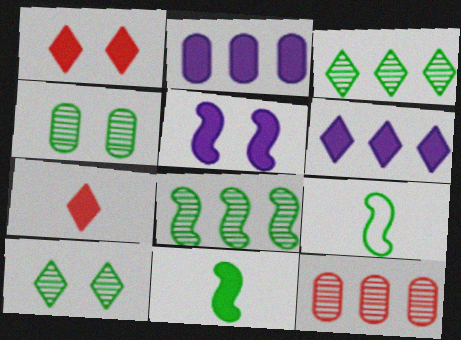[[1, 2, 11]]